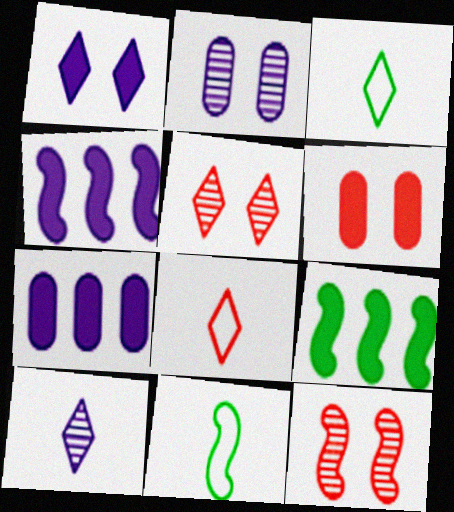[[2, 8, 9], 
[3, 7, 12], 
[4, 11, 12], 
[5, 7, 11]]